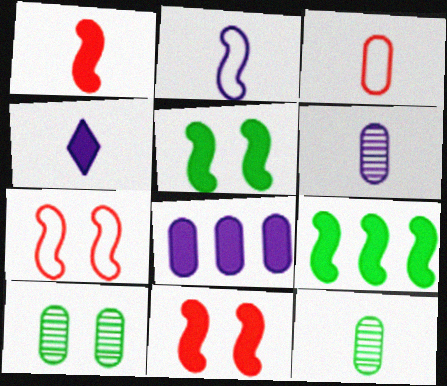[[2, 4, 6], 
[3, 8, 10]]